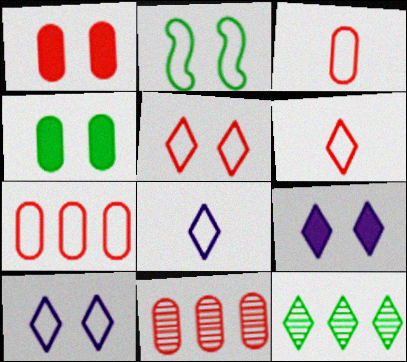[[1, 3, 11], 
[2, 7, 8], 
[6, 9, 12]]